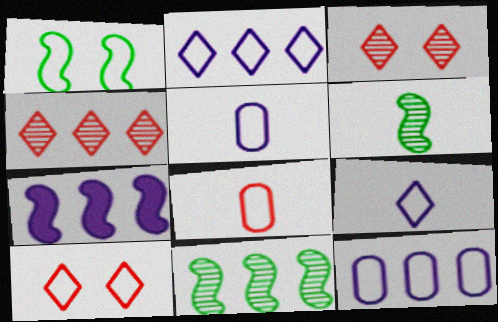[[1, 2, 8]]